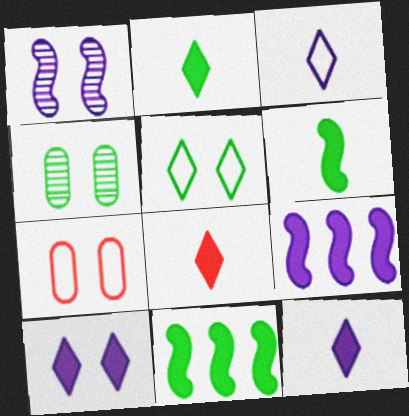[[2, 8, 12]]